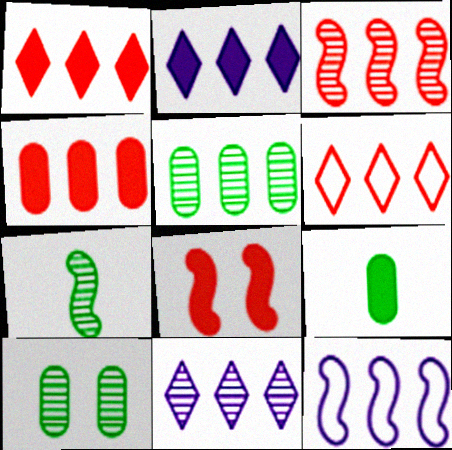[[1, 5, 12], 
[2, 8, 9], 
[3, 4, 6], 
[3, 5, 11], 
[7, 8, 12]]